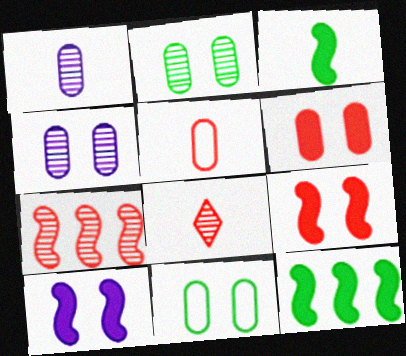[[4, 6, 11]]